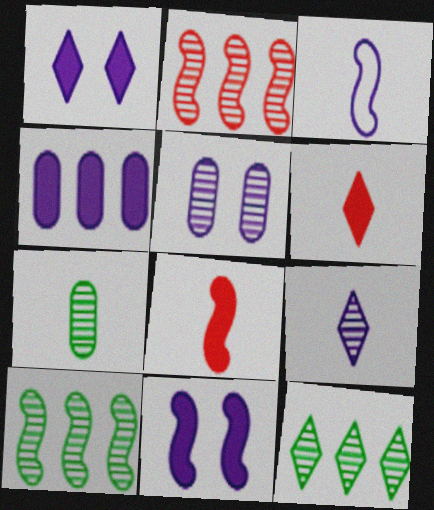[[3, 6, 7]]